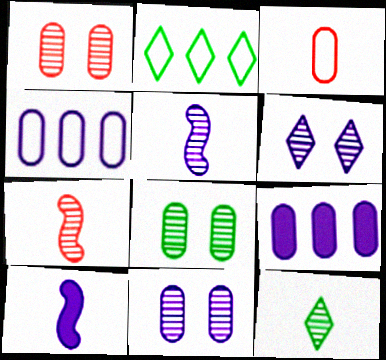[[1, 2, 10], 
[1, 8, 11], 
[3, 8, 9], 
[3, 10, 12], 
[4, 6, 10]]